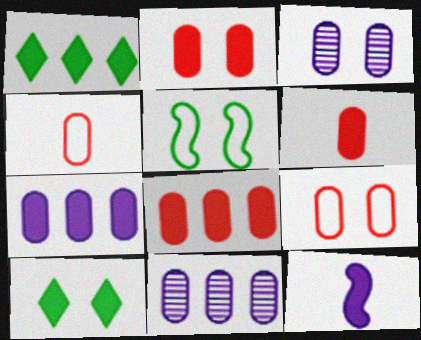[[1, 2, 12], 
[2, 6, 8], 
[8, 10, 12]]